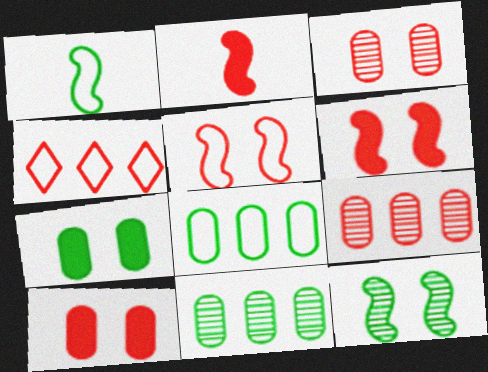[[2, 3, 4]]